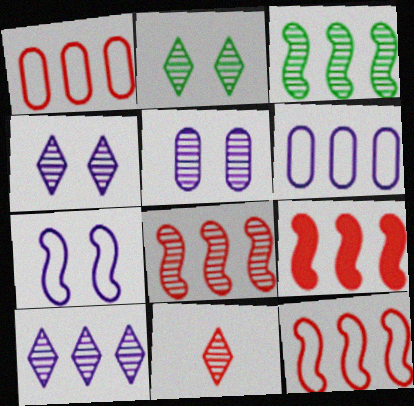[[2, 10, 11], 
[3, 5, 11], 
[8, 9, 12]]